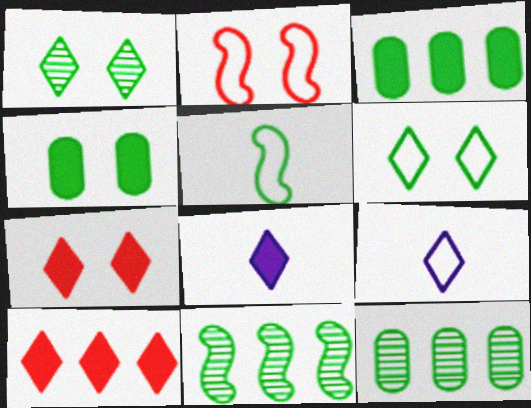[[1, 3, 5], 
[1, 9, 10], 
[2, 8, 12]]